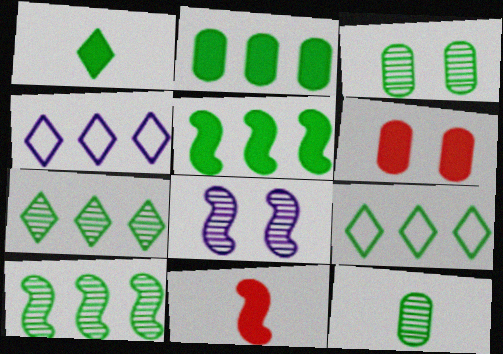[[2, 9, 10], 
[3, 4, 11]]